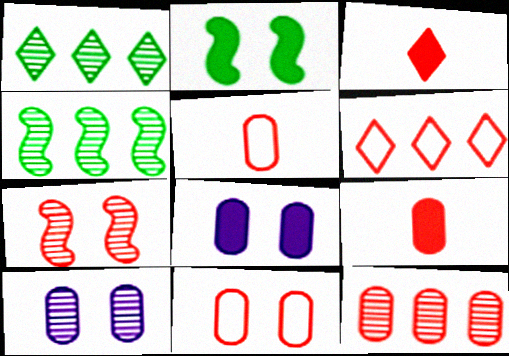[[6, 7, 9], 
[9, 11, 12]]